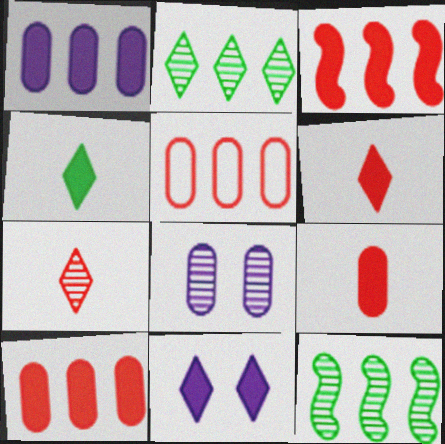[[7, 8, 12]]